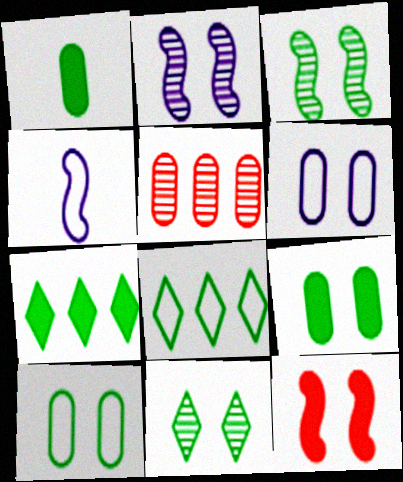[[1, 3, 8], 
[1, 5, 6], 
[6, 11, 12]]